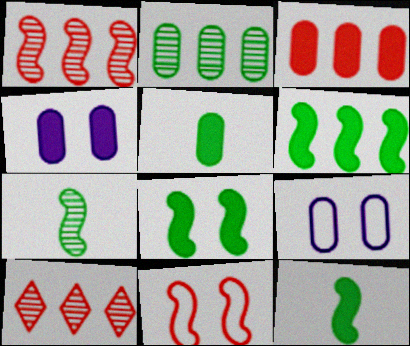[[3, 4, 5], 
[6, 8, 12], 
[9, 10, 12]]